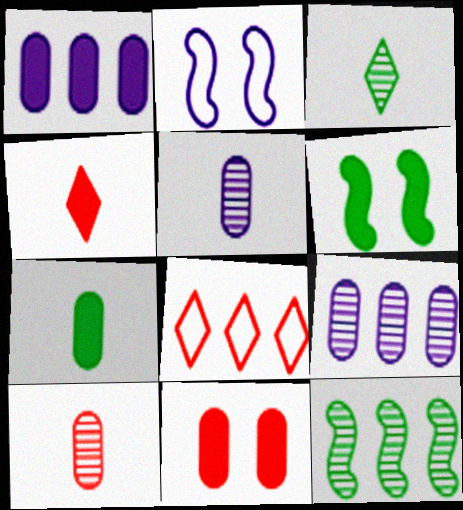[[1, 4, 6], 
[1, 7, 11], 
[1, 8, 12], 
[5, 6, 8]]